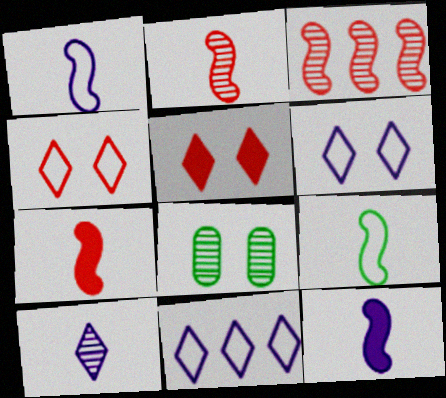[[2, 9, 12], 
[3, 8, 10], 
[7, 8, 11]]